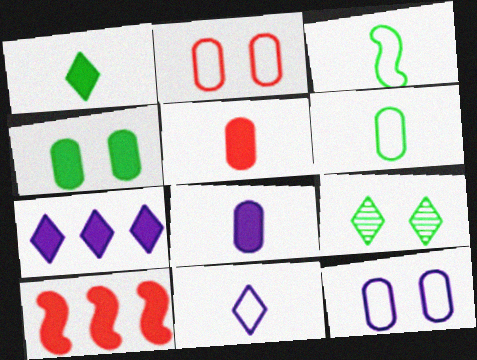[]